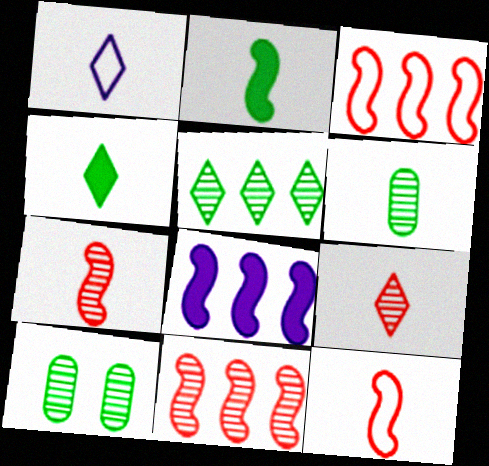[[1, 4, 9]]